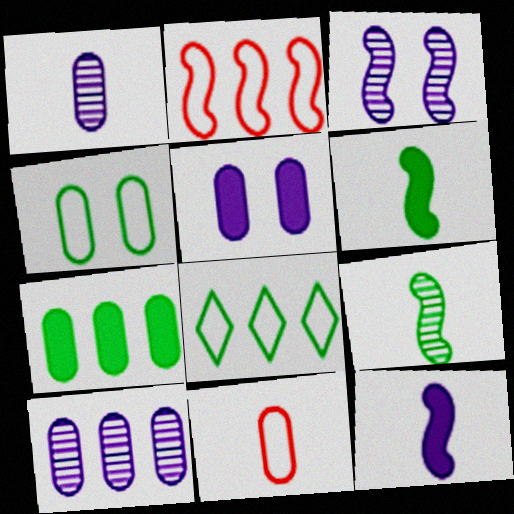[[2, 3, 6]]